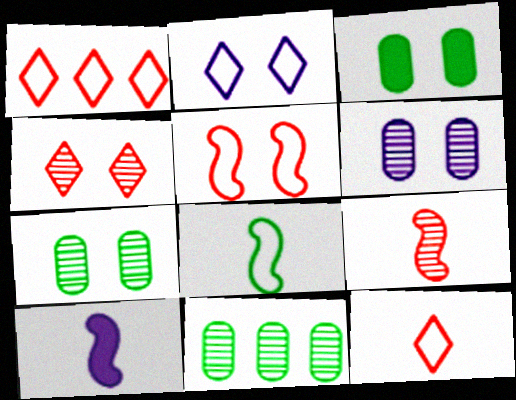[[1, 7, 10], 
[8, 9, 10]]